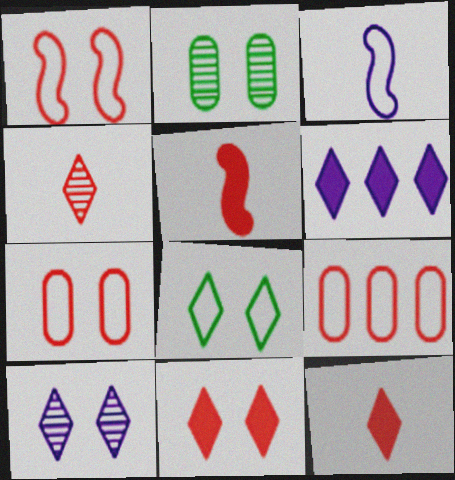[[3, 8, 9], 
[4, 6, 8], 
[8, 10, 11]]